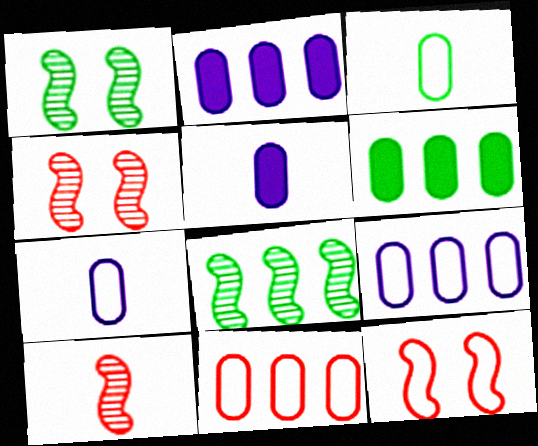[]